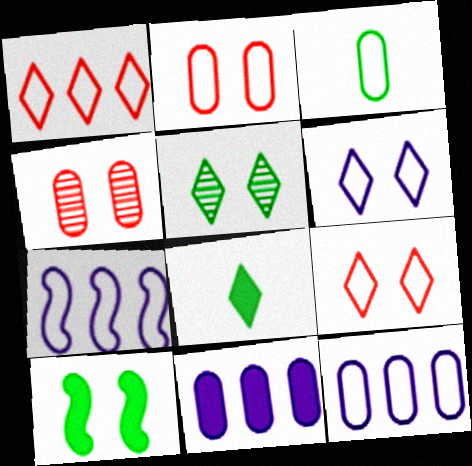[[2, 3, 12], 
[3, 4, 11], 
[3, 7, 9], 
[4, 6, 10], 
[4, 7, 8]]